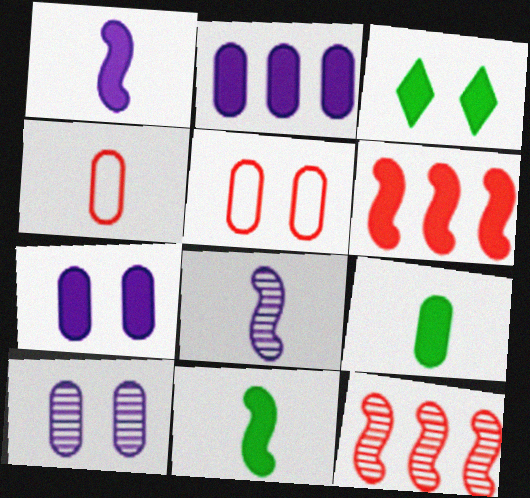[]